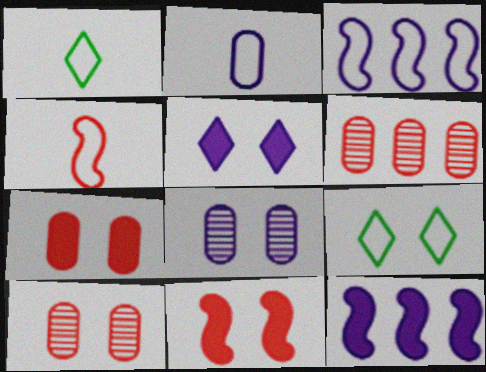[[1, 2, 4], 
[1, 10, 12], 
[8, 9, 11]]